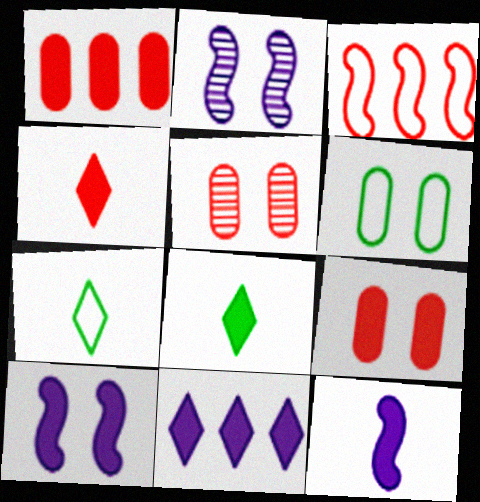[[1, 2, 7], 
[1, 8, 10], 
[3, 4, 5]]